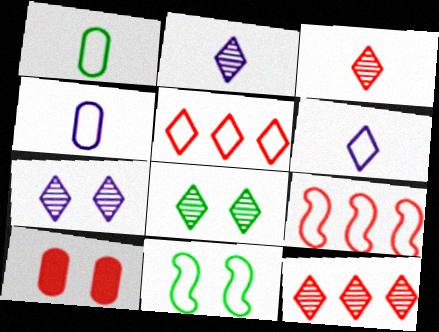[[2, 8, 12], 
[3, 9, 10], 
[4, 5, 11], 
[7, 10, 11]]